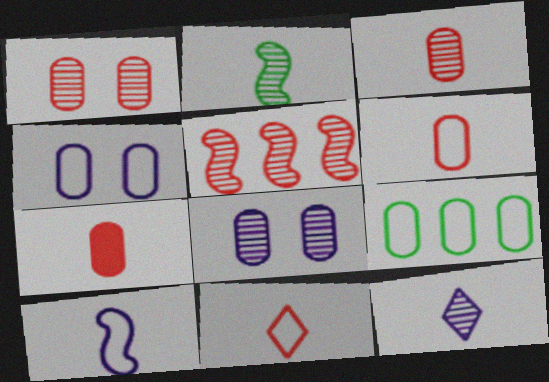[[2, 3, 12], 
[3, 6, 7], 
[4, 6, 9], 
[7, 8, 9]]